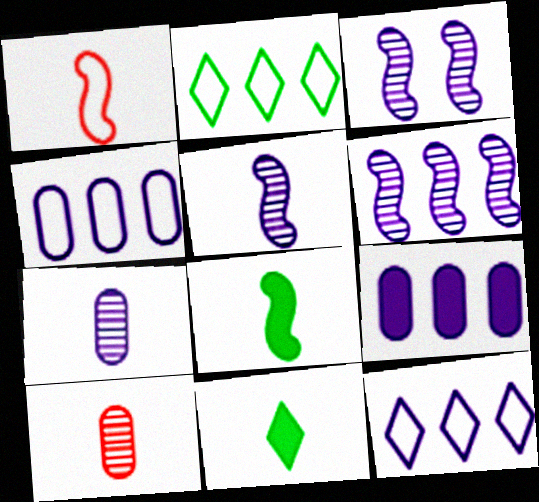[[1, 5, 8], 
[1, 7, 11], 
[3, 5, 6], 
[6, 9, 12]]